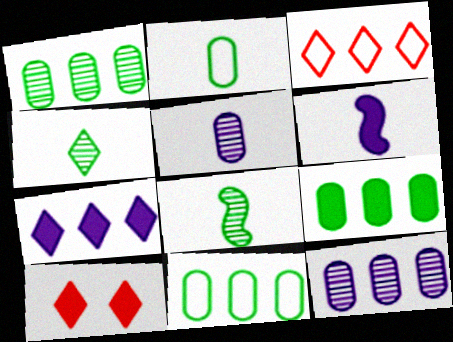[[1, 9, 11], 
[6, 9, 10]]